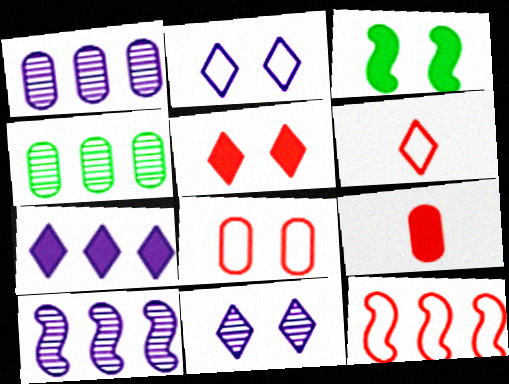[[1, 3, 6], 
[3, 7, 9], 
[3, 8, 11], 
[4, 7, 12], 
[6, 8, 12]]